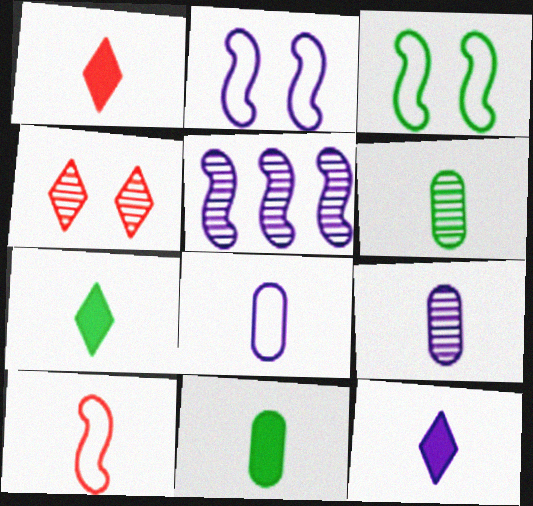[[1, 7, 12], 
[4, 5, 6], 
[6, 10, 12], 
[7, 9, 10]]